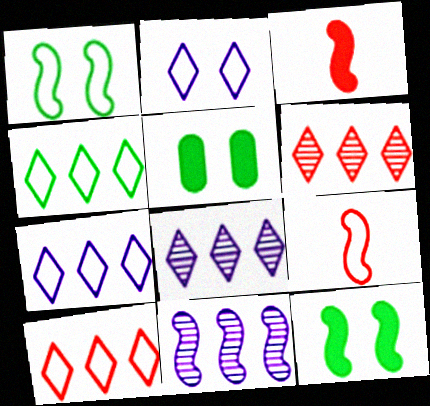[[1, 3, 11], 
[4, 7, 10], 
[5, 8, 9], 
[9, 11, 12]]